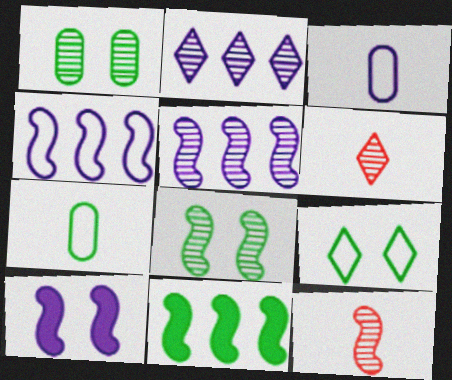[[1, 2, 12], 
[1, 5, 6], 
[2, 3, 10], 
[5, 8, 12]]